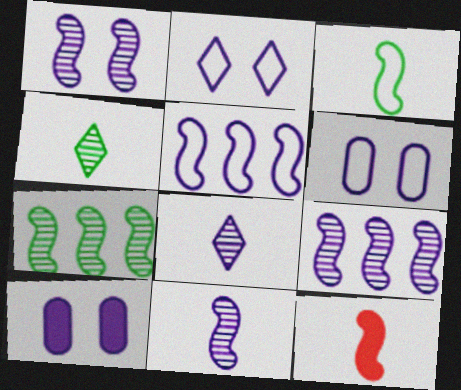[[1, 2, 10], 
[1, 9, 11], 
[3, 11, 12], 
[5, 8, 10]]